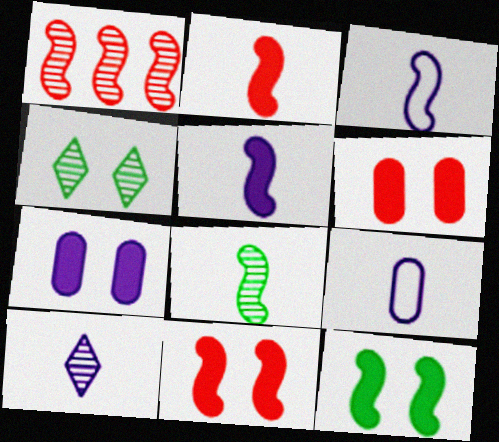[[1, 3, 12], 
[2, 3, 8], 
[5, 9, 10]]